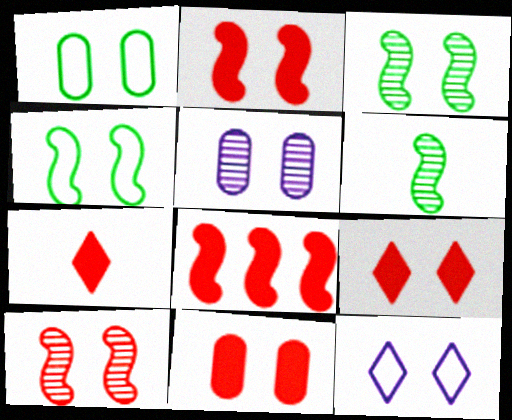[[1, 5, 11], 
[2, 9, 11], 
[3, 11, 12], 
[4, 5, 9], 
[7, 8, 11]]